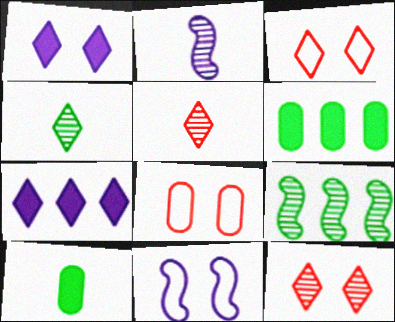[[2, 3, 6], 
[3, 4, 7], 
[5, 6, 11]]